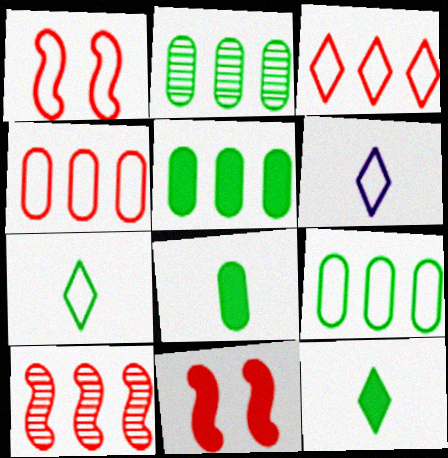[[1, 6, 9], 
[2, 5, 9], 
[2, 6, 11]]